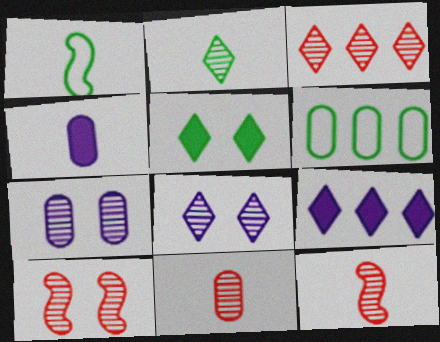[[2, 3, 8], 
[3, 10, 11]]